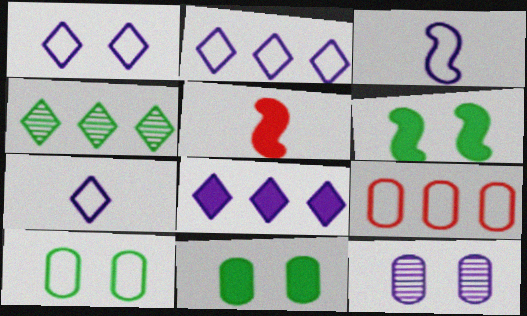[[1, 2, 7], 
[3, 8, 12], 
[5, 8, 11]]